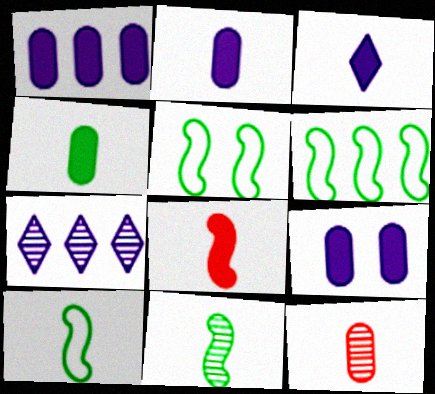[[1, 2, 9], 
[3, 4, 8], 
[3, 10, 12], 
[5, 6, 10]]